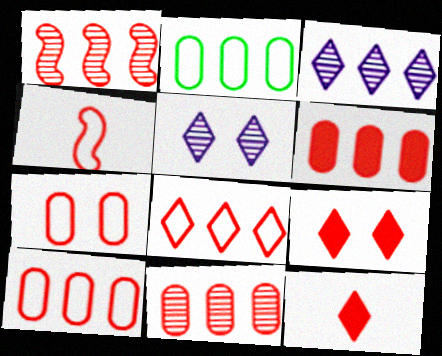[[1, 6, 8], 
[1, 7, 12], 
[4, 7, 8], 
[4, 9, 11], 
[6, 10, 11]]